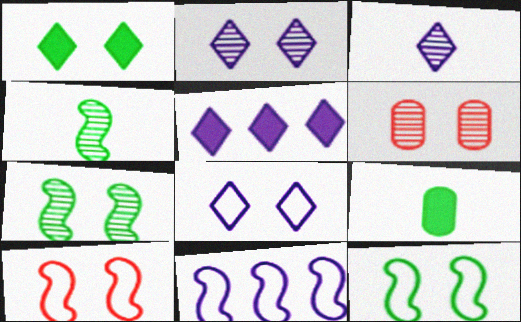[[2, 6, 7], 
[3, 5, 8]]